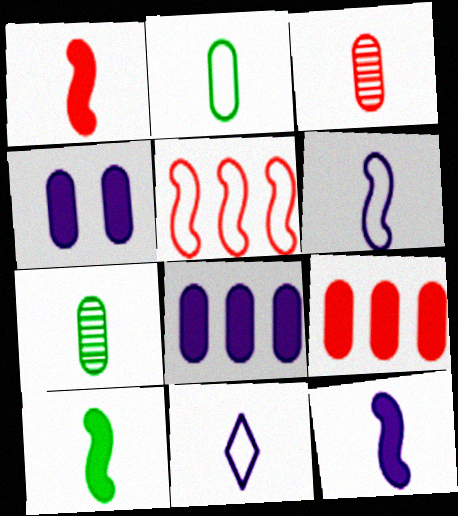[[1, 7, 11], 
[1, 10, 12], 
[3, 10, 11]]